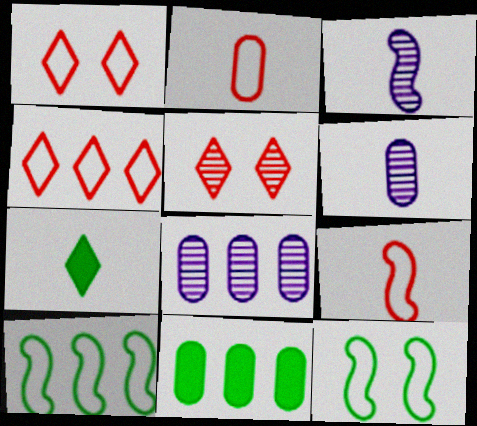[[1, 3, 11], 
[2, 3, 7], 
[6, 7, 9]]